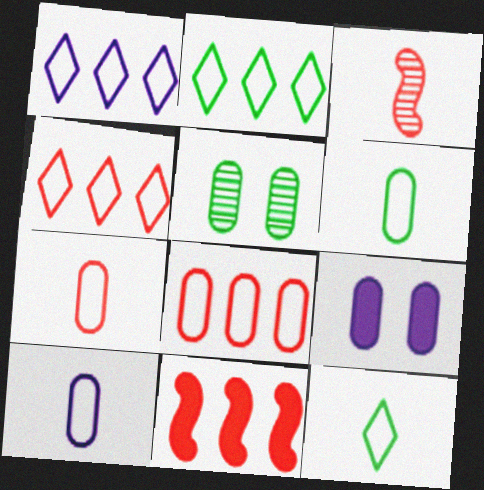[[1, 2, 4], 
[2, 3, 9], 
[6, 7, 10]]